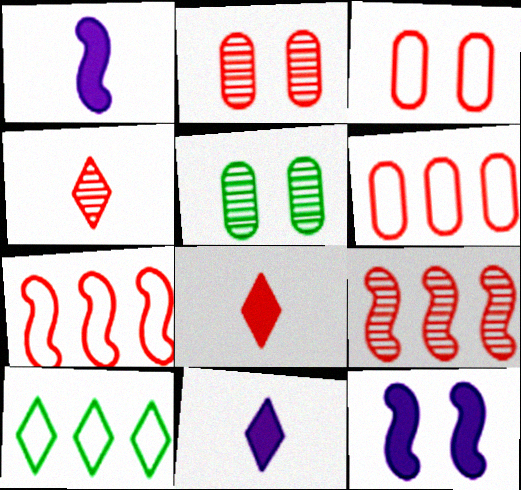[[1, 2, 10], 
[2, 4, 9], 
[2, 7, 8], 
[3, 8, 9], 
[5, 7, 11]]